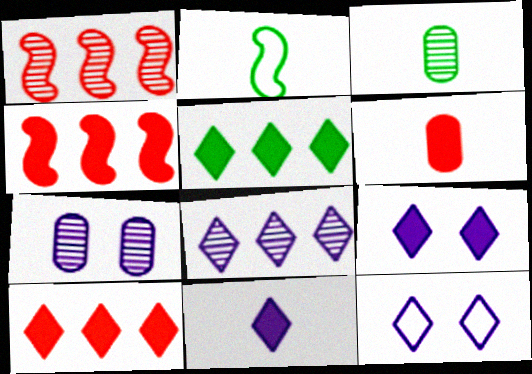[[2, 7, 10], 
[3, 4, 12], 
[8, 11, 12]]